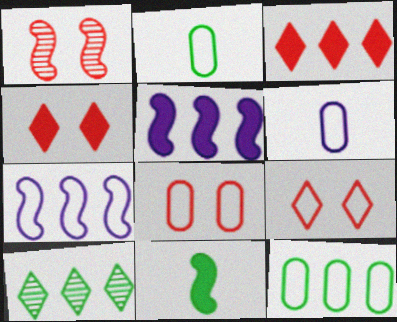[[1, 4, 8], 
[1, 7, 11], 
[2, 7, 9], 
[6, 8, 12]]